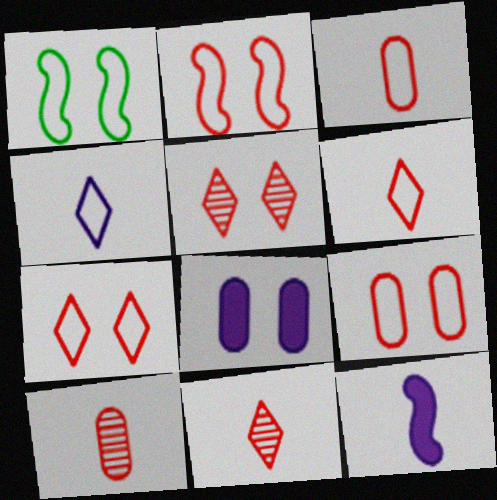[[1, 5, 8], 
[2, 7, 9]]